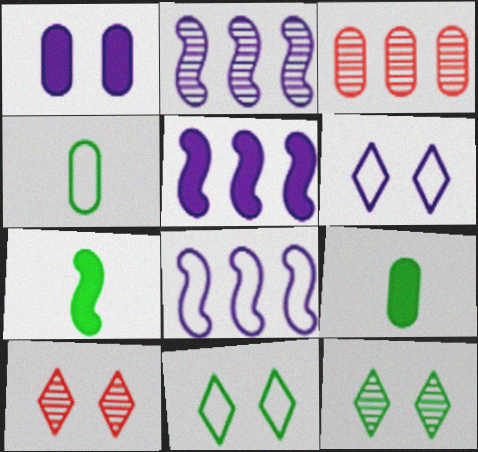[[1, 3, 4], 
[2, 5, 8], 
[3, 6, 7], 
[4, 5, 10], 
[8, 9, 10]]